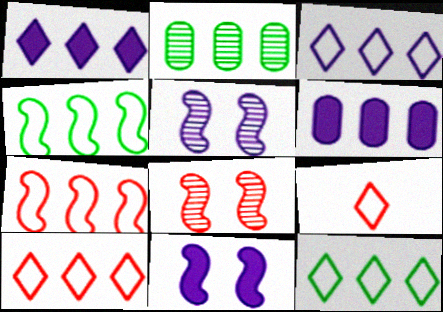[[1, 2, 7], 
[2, 9, 11], 
[3, 10, 12]]